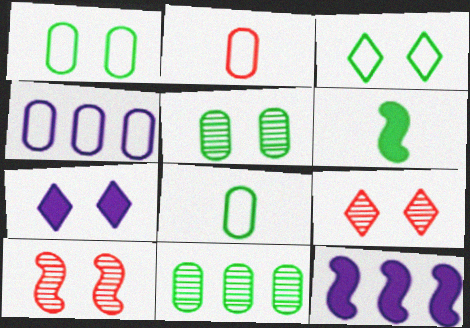[[1, 2, 4], 
[1, 7, 10], 
[3, 6, 11], 
[3, 7, 9], 
[4, 6, 9], 
[8, 9, 12]]